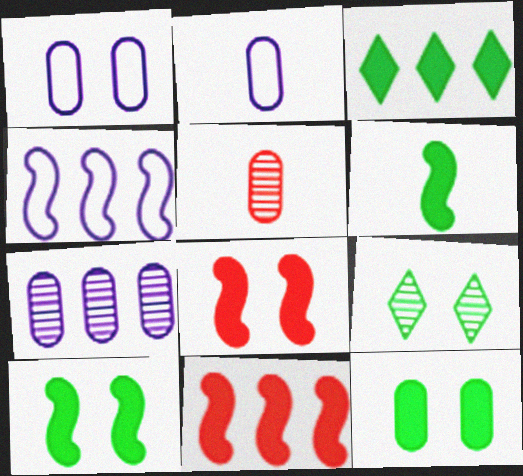[[1, 8, 9], 
[2, 9, 11], 
[3, 6, 12]]